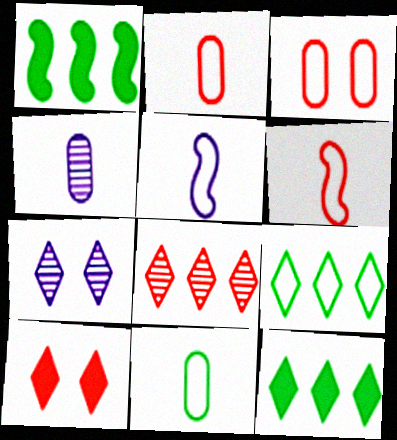[[1, 2, 7], 
[3, 5, 9]]